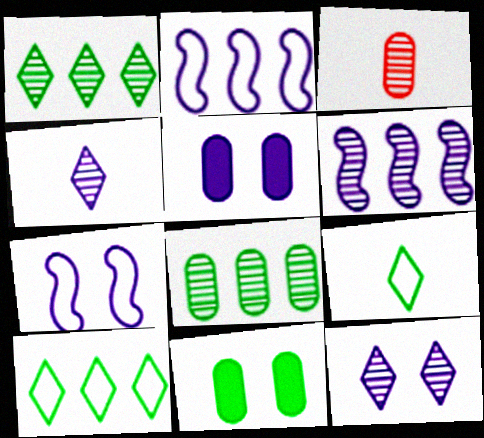[[2, 4, 5], 
[5, 7, 12]]